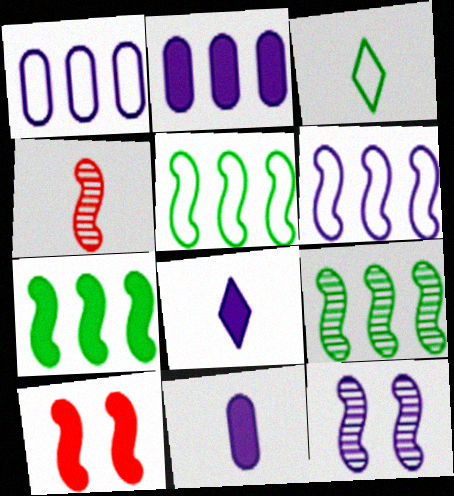[[1, 8, 12], 
[3, 4, 11], 
[4, 9, 12], 
[5, 7, 9]]